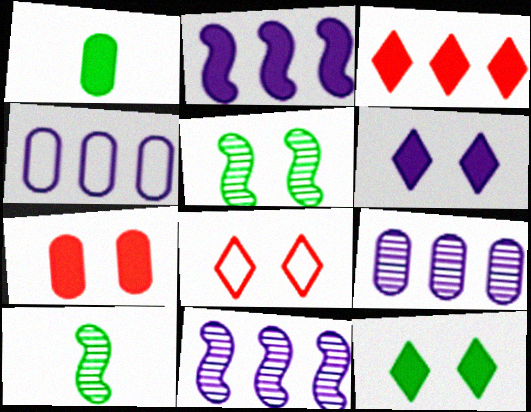[[1, 8, 11]]